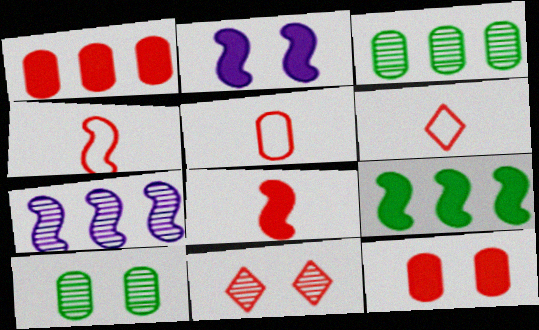[[1, 4, 11], 
[2, 3, 6], 
[2, 8, 9], 
[4, 5, 6]]